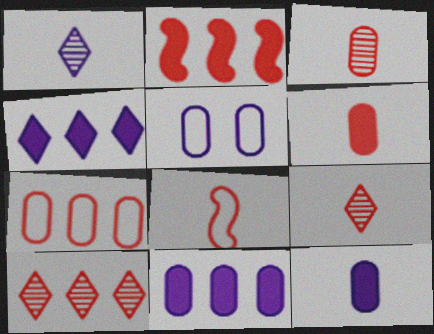[[2, 7, 10], 
[6, 8, 9]]